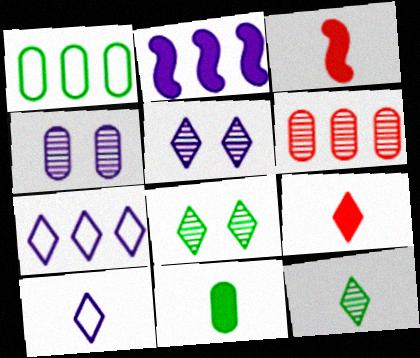[[1, 3, 5], 
[2, 4, 10], 
[7, 8, 9], 
[9, 10, 12]]